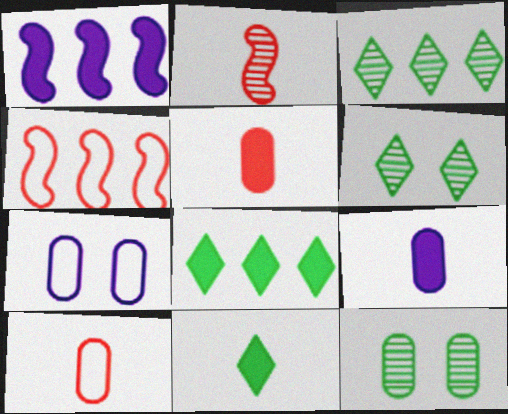[[1, 6, 10], 
[2, 7, 8], 
[4, 6, 9]]